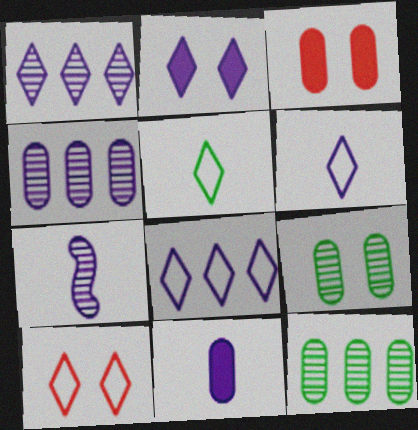[[1, 2, 6], 
[5, 8, 10], 
[6, 7, 11]]